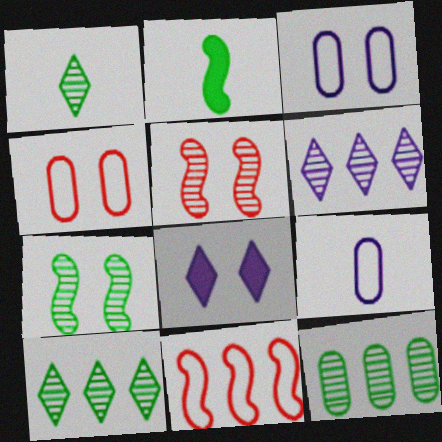[[1, 7, 12], 
[2, 4, 6], 
[4, 7, 8]]